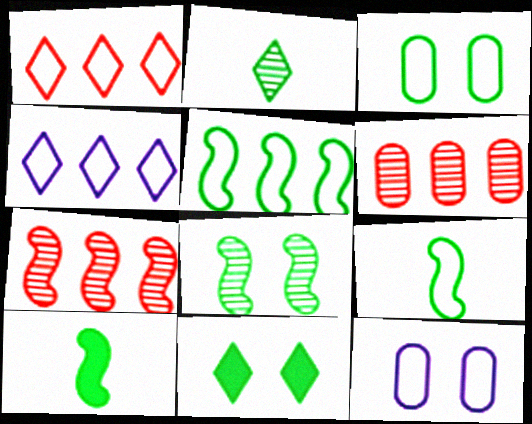[[1, 9, 12], 
[3, 8, 11], 
[5, 8, 10]]